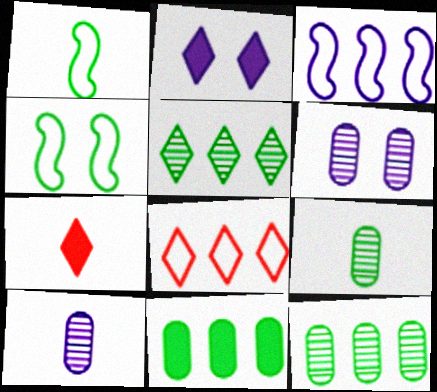[[1, 7, 10], 
[2, 3, 10]]